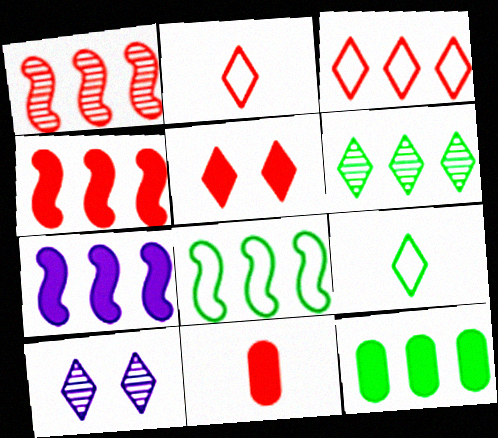[[1, 7, 8], 
[4, 5, 11], 
[6, 8, 12], 
[8, 10, 11]]